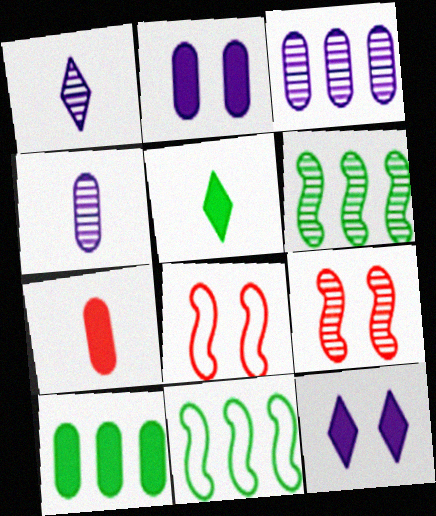[[1, 8, 10], 
[2, 7, 10], 
[3, 5, 8]]